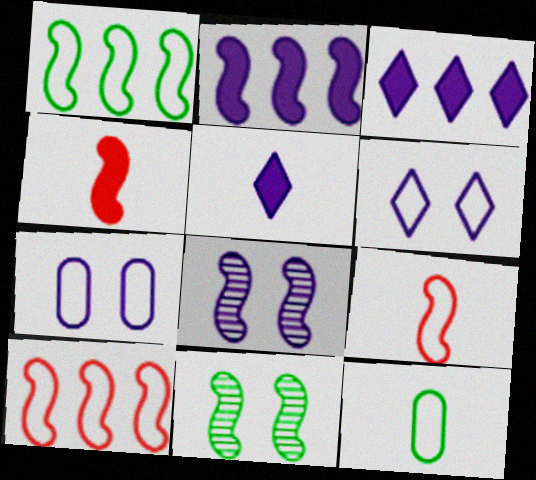[[1, 4, 8], 
[2, 9, 11], 
[6, 10, 12]]